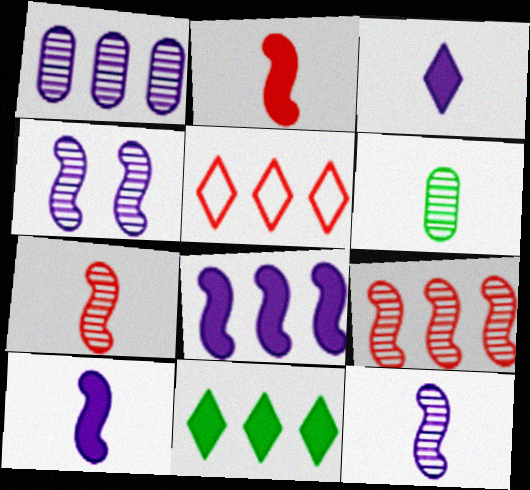[]